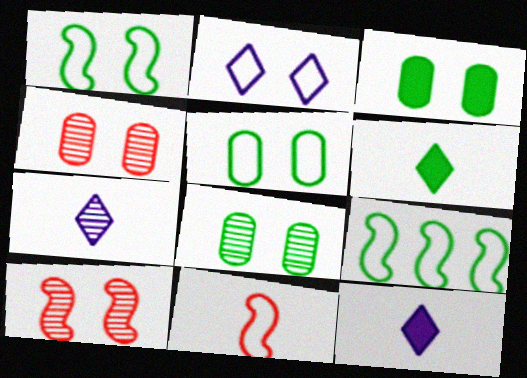[[2, 3, 10], 
[3, 5, 8], 
[4, 9, 12], 
[6, 8, 9]]